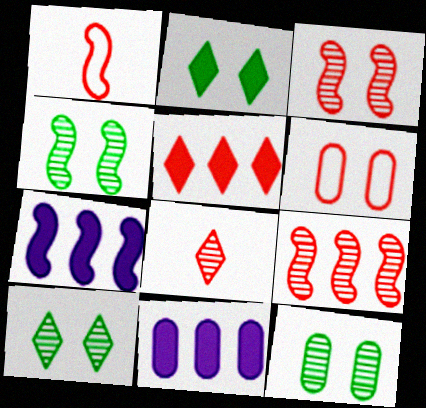[[1, 4, 7], 
[1, 10, 11], 
[4, 10, 12]]